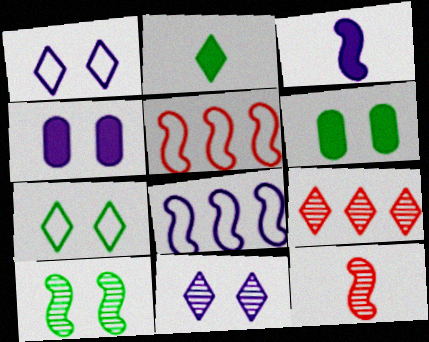[[1, 2, 9], 
[3, 5, 10], 
[6, 7, 10]]